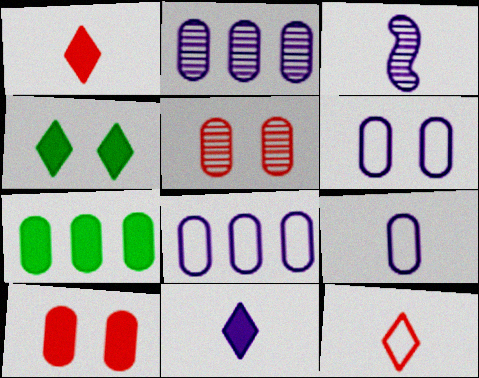[[3, 9, 11], 
[5, 7, 9], 
[6, 8, 9]]